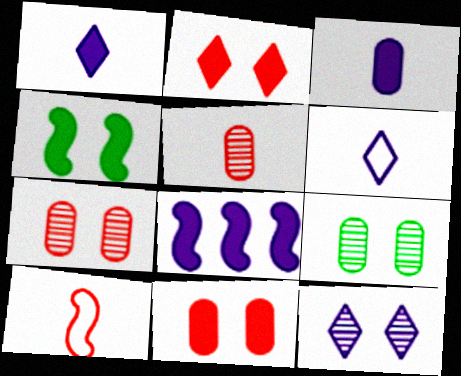[]